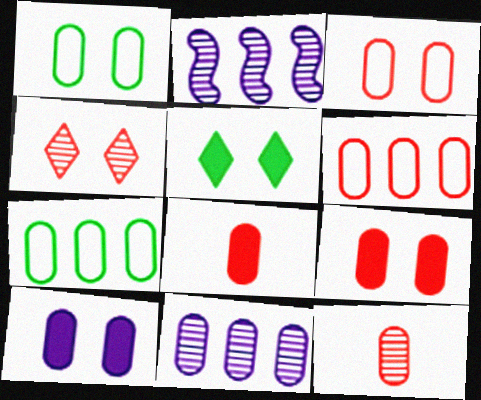[[1, 8, 11], 
[6, 9, 12], 
[7, 10, 12]]